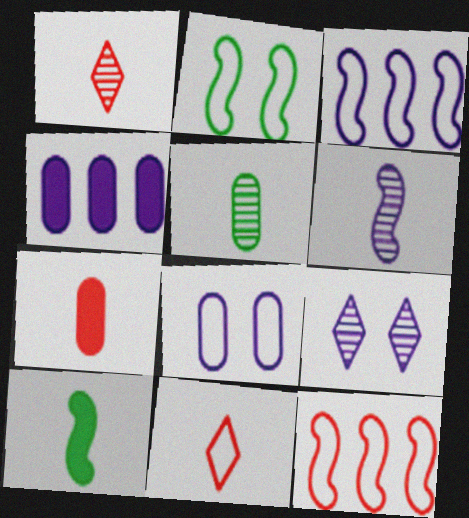[[1, 2, 4], 
[1, 5, 6]]